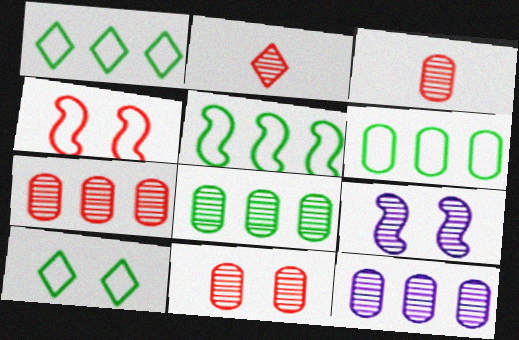[[1, 5, 6], 
[2, 8, 9], 
[3, 7, 11], 
[7, 8, 12]]